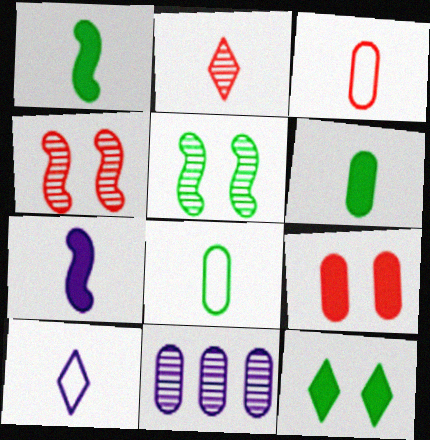[[2, 5, 11], 
[2, 7, 8], 
[8, 9, 11]]